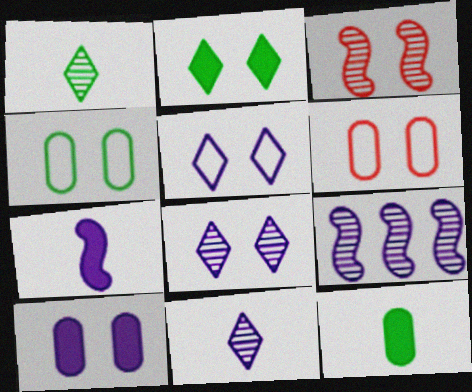[]